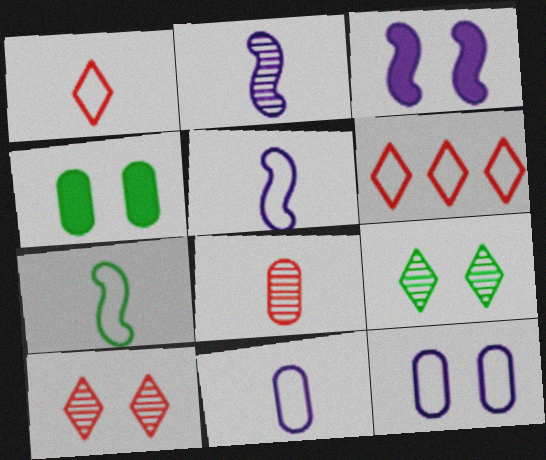[[1, 7, 11], 
[2, 4, 6], 
[6, 7, 12]]